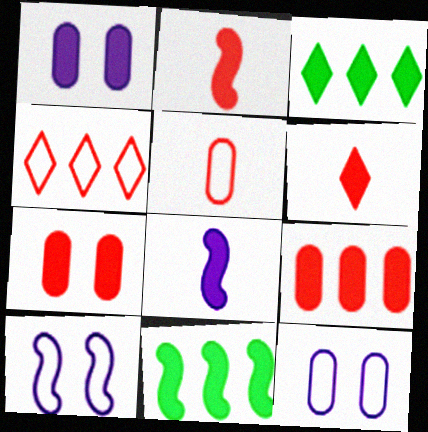[[1, 2, 3], 
[1, 6, 11], 
[3, 7, 8]]